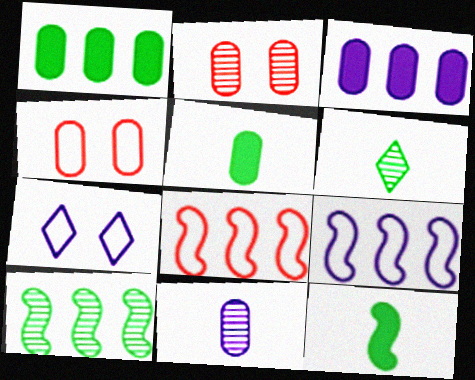[[1, 4, 11]]